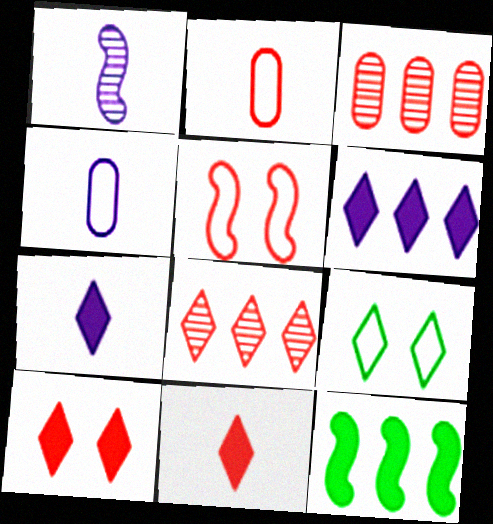[[1, 4, 7], 
[1, 5, 12], 
[3, 5, 11], 
[7, 8, 9]]